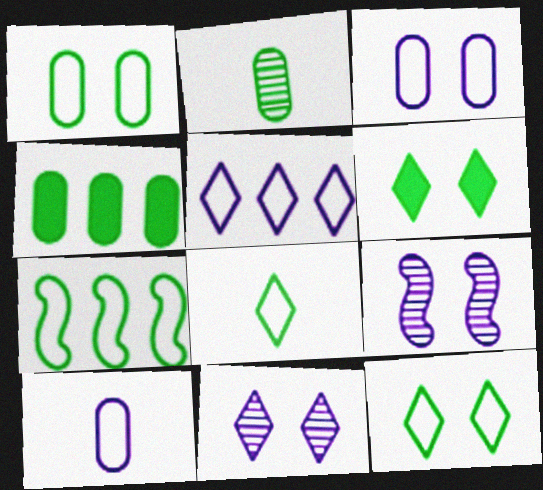[[1, 2, 4], 
[1, 7, 8], 
[2, 6, 7]]